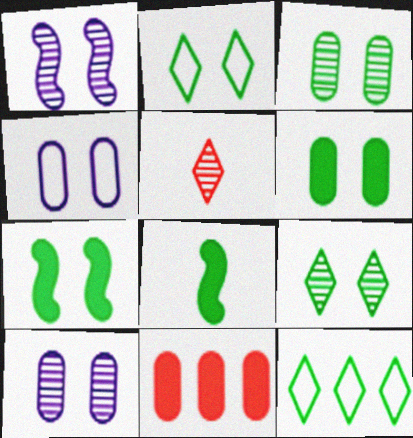[[2, 3, 7], 
[3, 8, 12]]